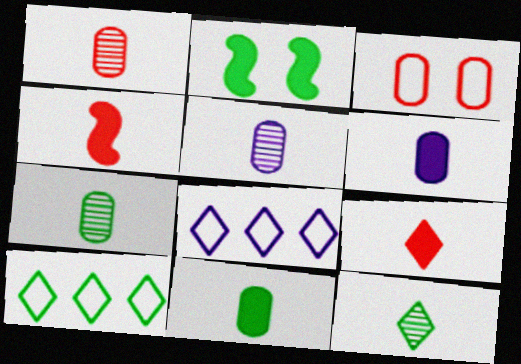[[1, 2, 8], 
[1, 5, 7], 
[2, 7, 10]]